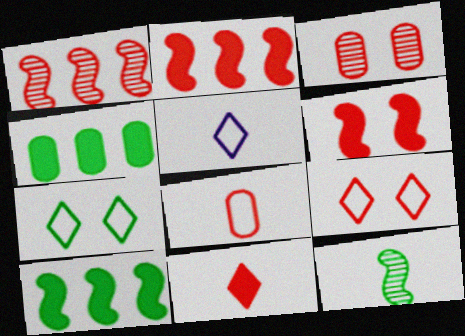[[3, 5, 10], 
[3, 6, 9], 
[4, 7, 12]]